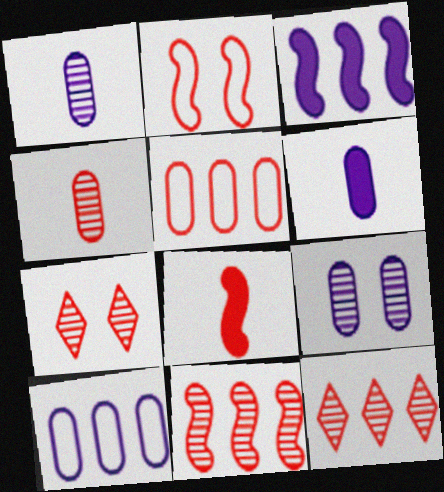[[2, 8, 11], 
[4, 7, 11], 
[5, 7, 8], 
[6, 9, 10]]